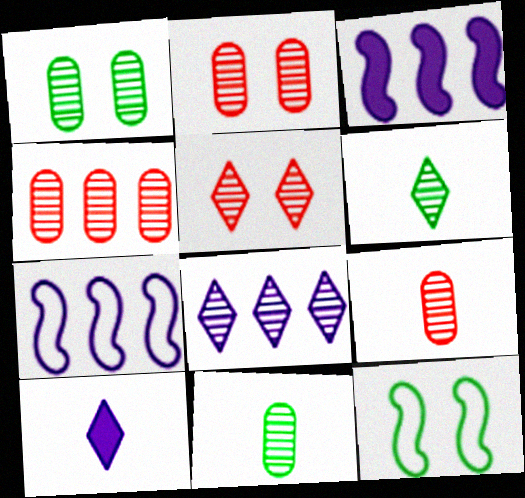[[2, 4, 9], 
[4, 10, 12], 
[5, 6, 8]]